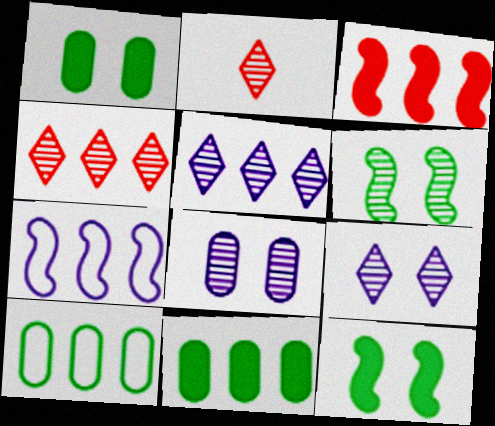[[1, 2, 7], 
[3, 5, 10], 
[4, 7, 11]]